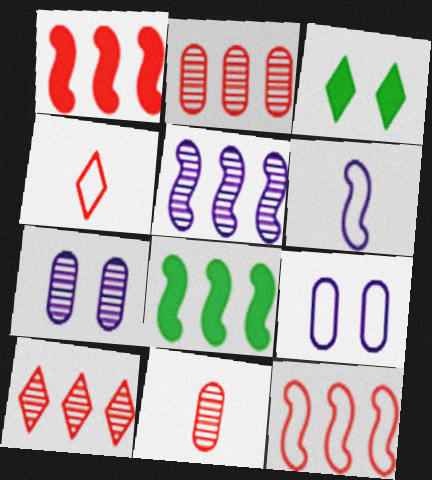[[2, 3, 6], 
[4, 7, 8], 
[5, 8, 12]]